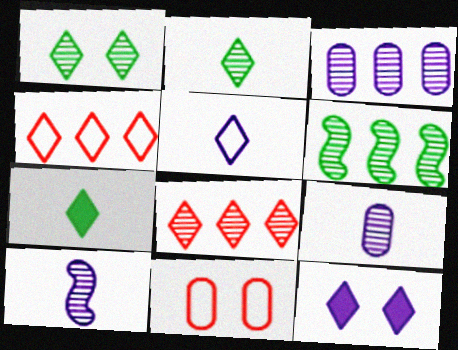[[2, 4, 12], 
[3, 6, 8]]